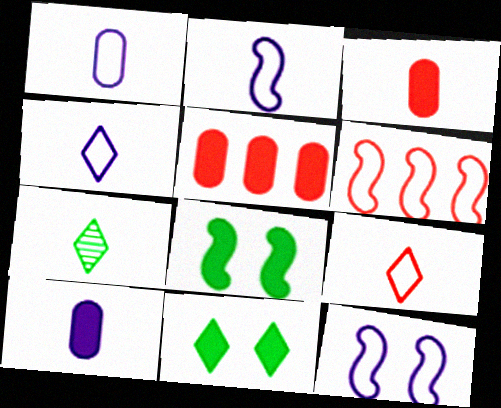[[1, 2, 4], 
[2, 3, 7], 
[5, 7, 12]]